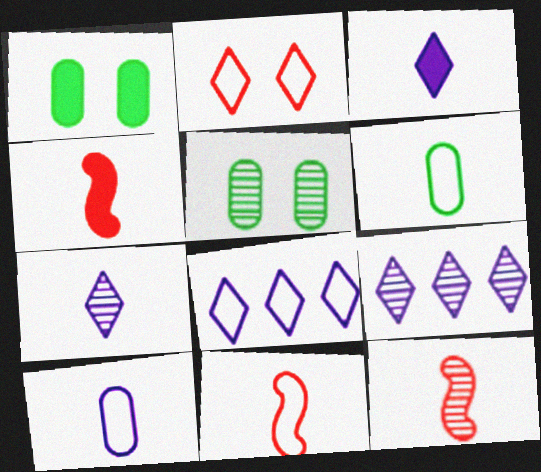[[1, 8, 12], 
[1, 9, 11], 
[3, 6, 12], 
[4, 5, 8], 
[4, 6, 7], 
[4, 11, 12], 
[5, 9, 12]]